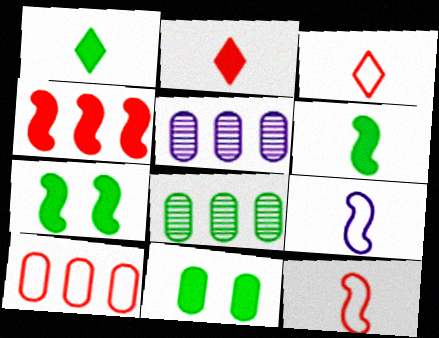[[3, 5, 7]]